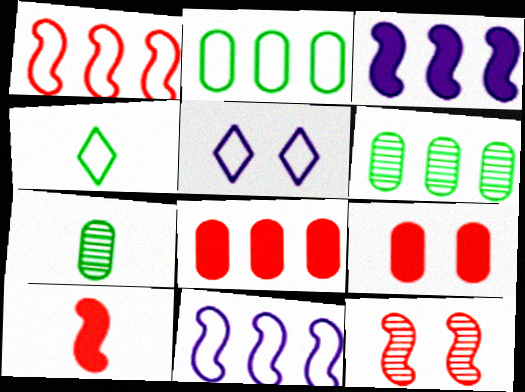[[1, 10, 12], 
[5, 6, 10]]